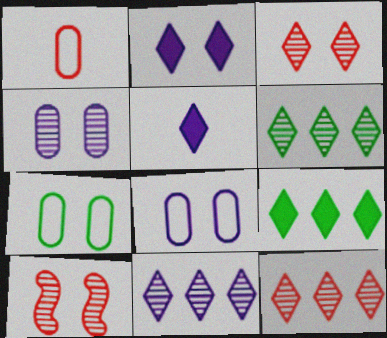[[2, 7, 10], 
[6, 11, 12]]